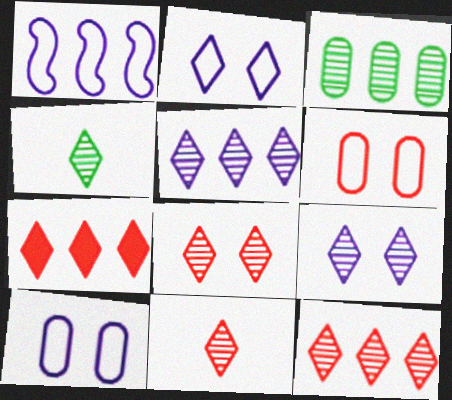[[1, 3, 7], 
[2, 4, 7], 
[4, 5, 8], 
[4, 9, 12], 
[8, 11, 12]]